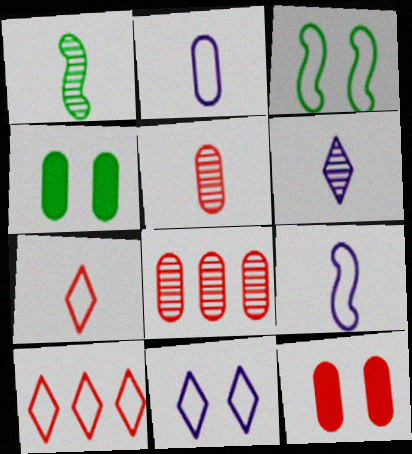[[1, 5, 6], 
[2, 3, 10], 
[2, 4, 8]]